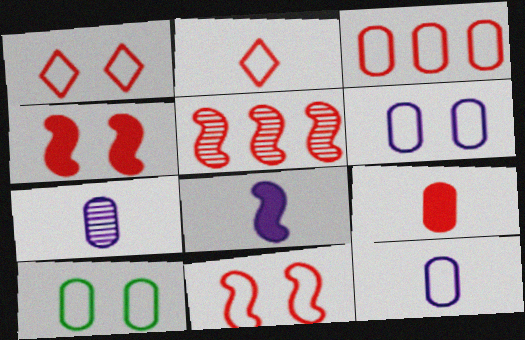[[1, 5, 9], 
[2, 3, 11], 
[3, 10, 12]]